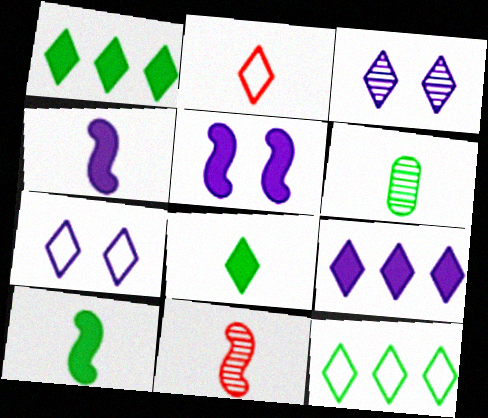[[1, 2, 3], 
[2, 4, 6], 
[2, 7, 12]]